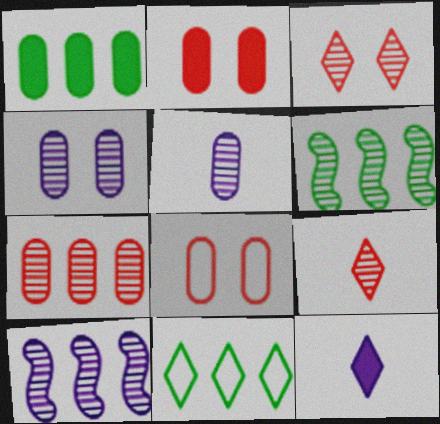[[1, 5, 8], 
[1, 6, 11], 
[3, 5, 6], 
[3, 11, 12], 
[4, 6, 9], 
[6, 8, 12]]